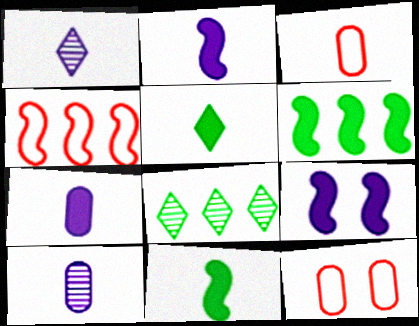[[1, 3, 11], 
[1, 6, 12], 
[2, 8, 12], 
[3, 8, 9]]